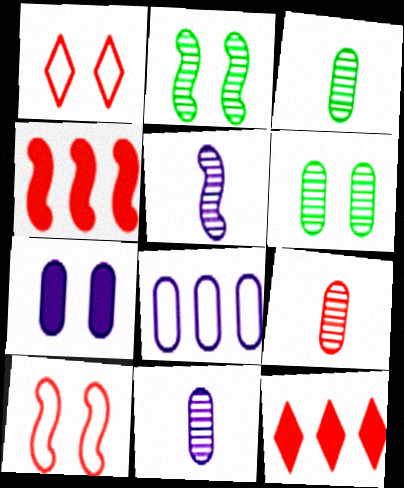[[1, 2, 7], 
[1, 4, 9], 
[3, 9, 11], 
[7, 8, 11], 
[9, 10, 12]]